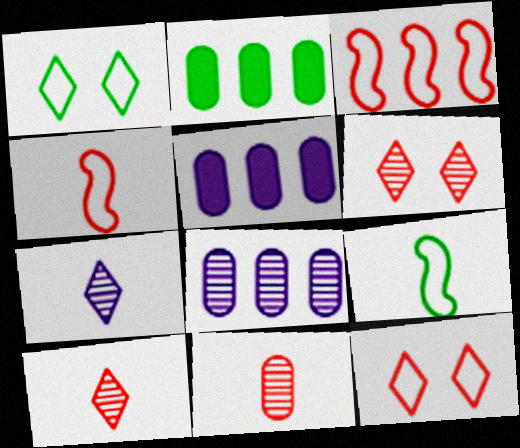[[5, 6, 9]]